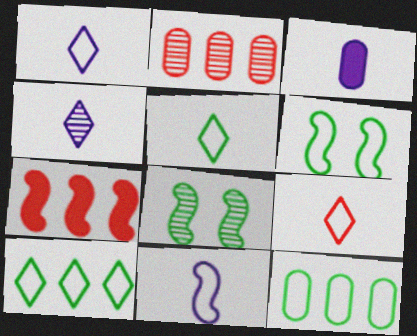[[1, 5, 9], 
[2, 4, 8], 
[3, 4, 11], 
[5, 6, 12], 
[7, 8, 11]]